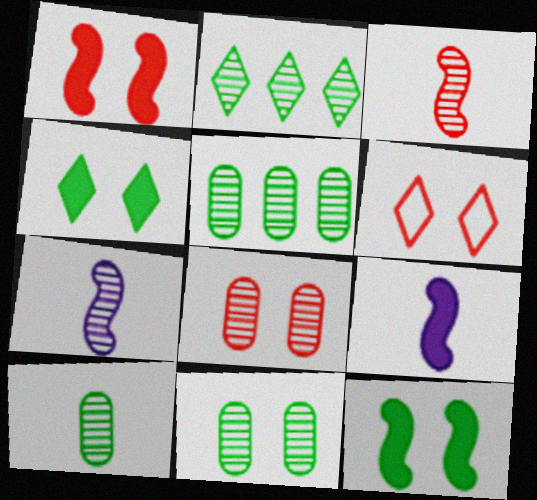[[1, 6, 8], 
[2, 7, 8], 
[5, 6, 9], 
[5, 10, 11]]